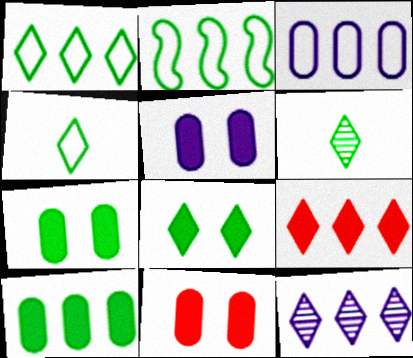[[1, 6, 8], 
[1, 9, 12], 
[2, 6, 7], 
[5, 7, 11]]